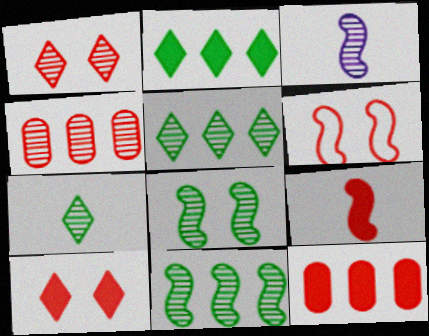[[9, 10, 12]]